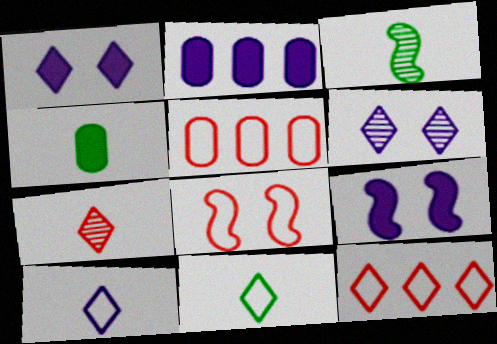[[1, 3, 5], 
[3, 4, 11]]